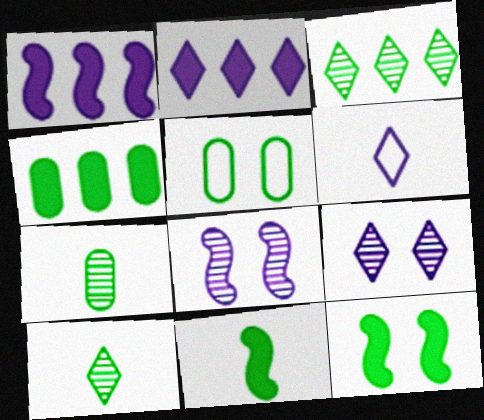[[2, 6, 9], 
[3, 5, 11], 
[4, 5, 7]]